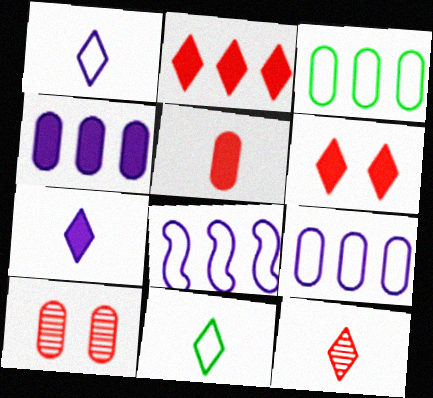[[7, 11, 12]]